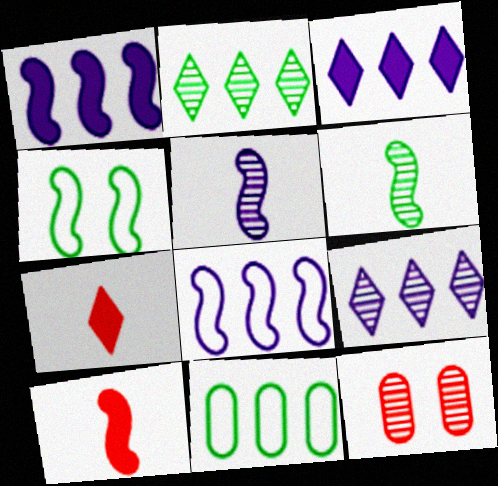[[2, 5, 12], 
[6, 9, 12]]